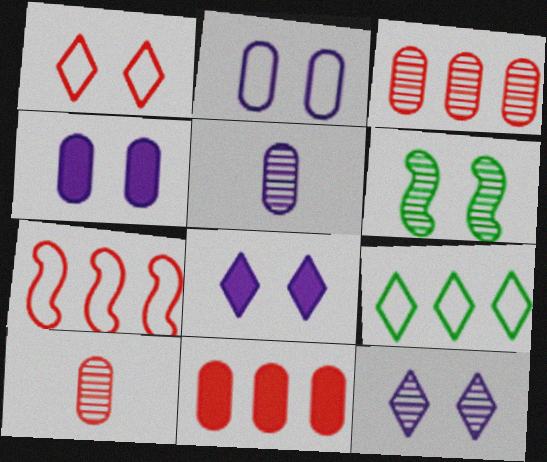[[1, 4, 6]]